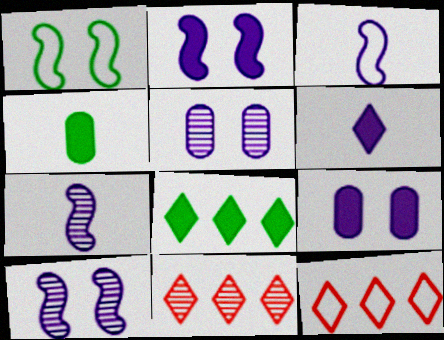[[4, 10, 12]]